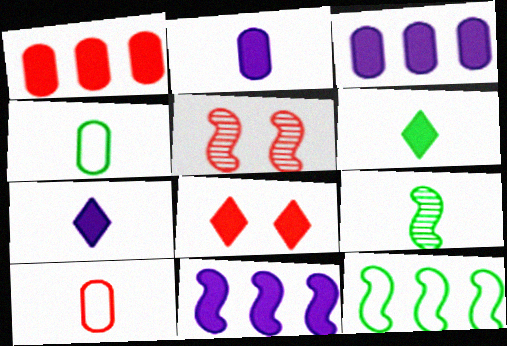[[4, 6, 9], 
[7, 9, 10]]